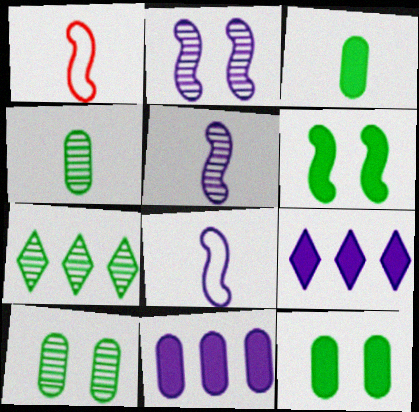[[1, 9, 10]]